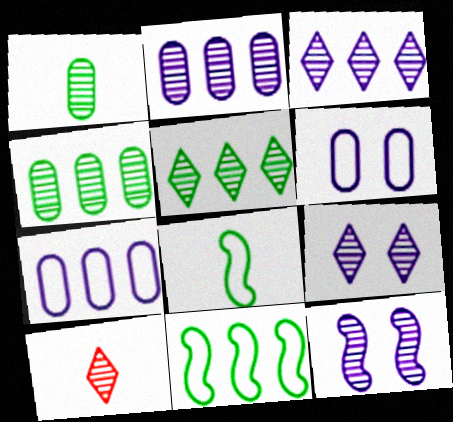[[4, 10, 12], 
[5, 9, 10]]